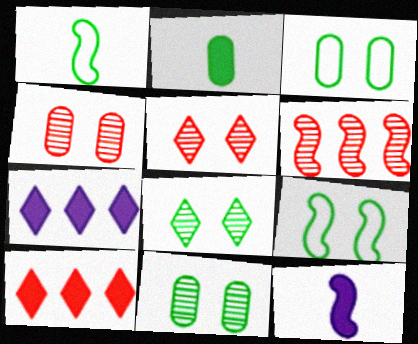[[1, 4, 7], 
[6, 9, 12]]